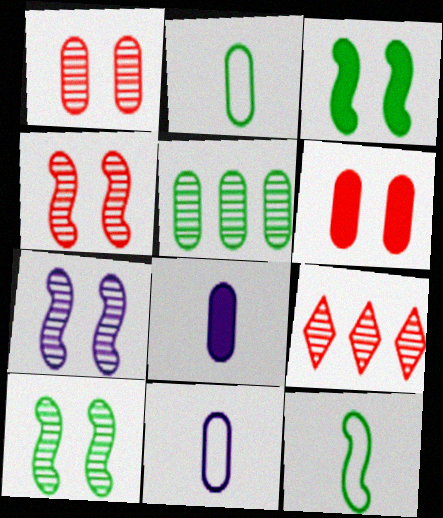[[3, 9, 11], 
[4, 7, 10], 
[5, 6, 11]]